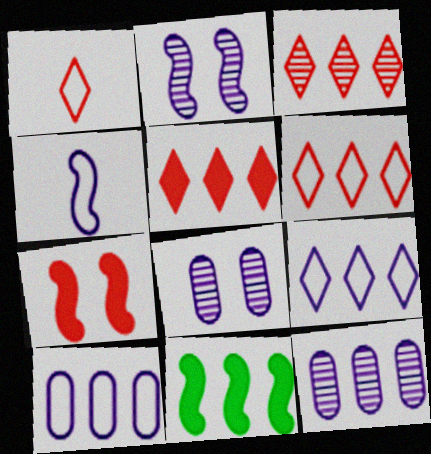[[1, 8, 11], 
[3, 5, 6], 
[3, 10, 11], 
[6, 11, 12]]